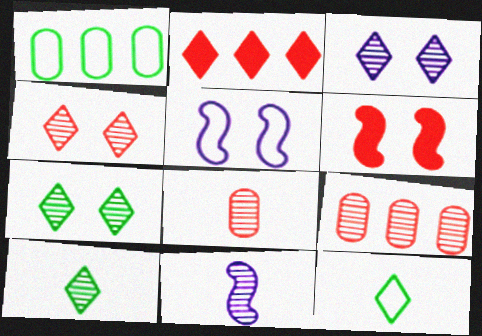[[2, 3, 12], 
[3, 4, 7], 
[7, 9, 11], 
[8, 10, 11]]